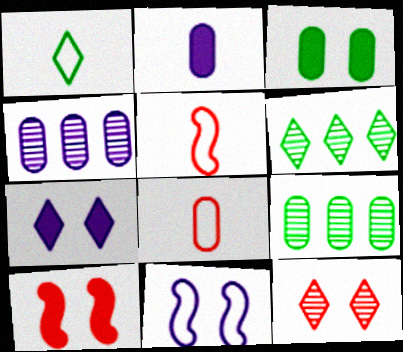[[1, 4, 10], 
[3, 4, 8], 
[3, 7, 10], 
[3, 11, 12], 
[5, 7, 9]]